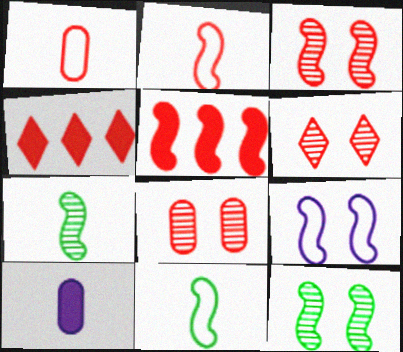[[1, 3, 4], 
[1, 5, 6], 
[2, 3, 5], 
[2, 4, 8], 
[3, 6, 8], 
[5, 7, 9]]